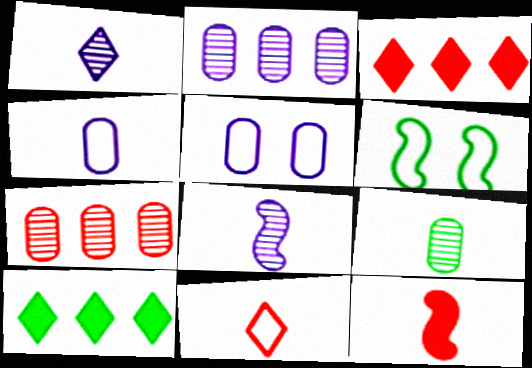[[6, 9, 10]]